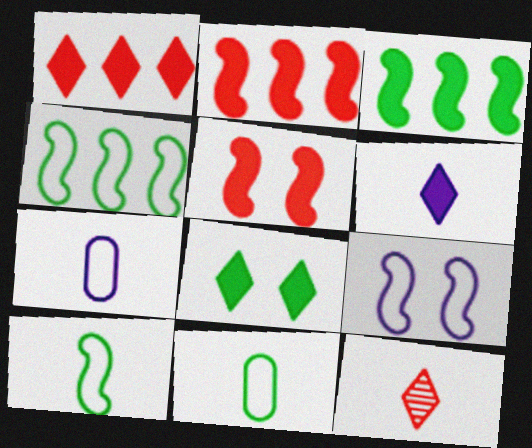[[1, 6, 8]]